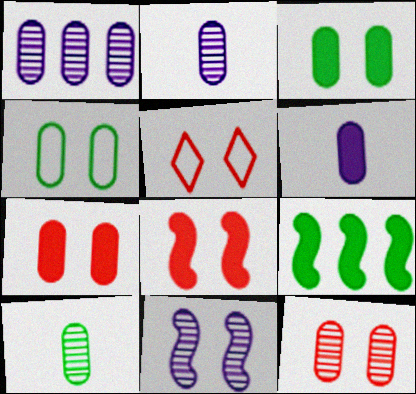[[1, 10, 12], 
[2, 5, 9], 
[3, 5, 11], 
[5, 8, 12]]